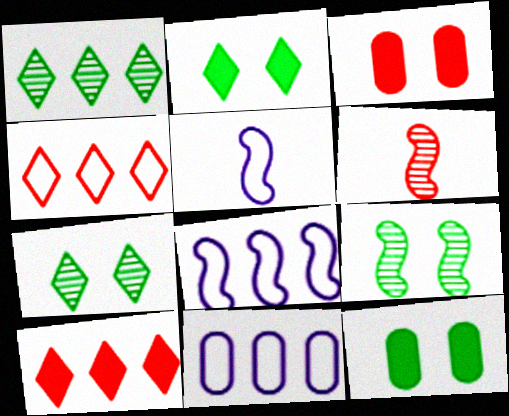[[1, 3, 5], 
[2, 6, 11], 
[3, 4, 6]]